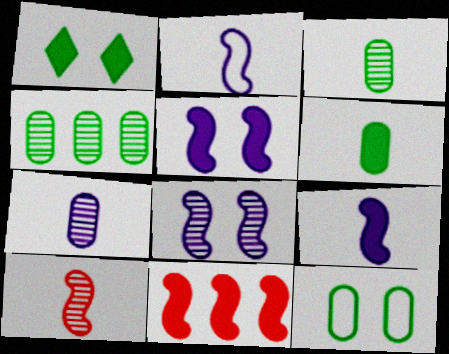[[4, 6, 12]]